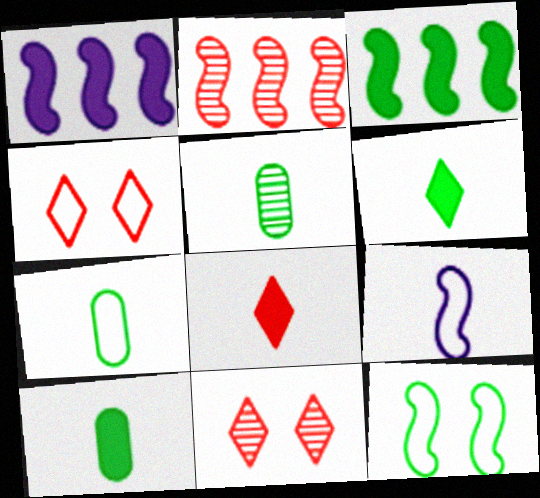[[1, 4, 5], 
[1, 7, 11], 
[5, 7, 10], 
[5, 8, 9]]